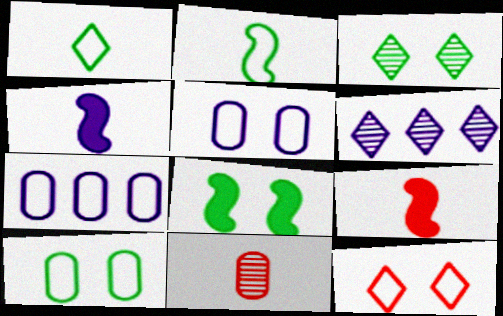[[1, 4, 11], 
[2, 7, 12], 
[3, 7, 9], 
[3, 8, 10], 
[4, 5, 6], 
[6, 9, 10]]